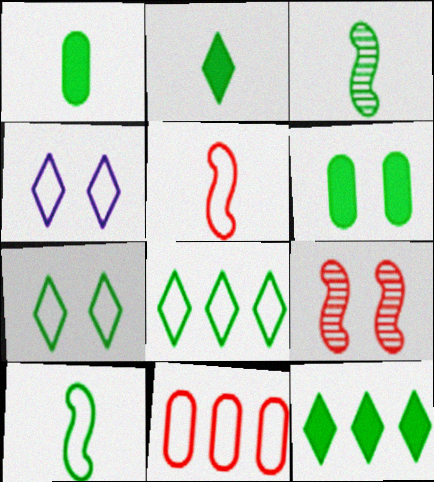[[3, 6, 8], 
[4, 6, 9], 
[4, 10, 11]]